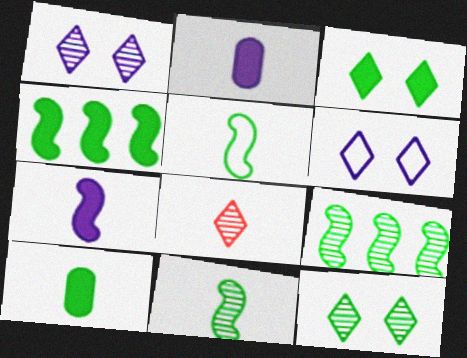[[2, 5, 8], 
[3, 4, 10]]